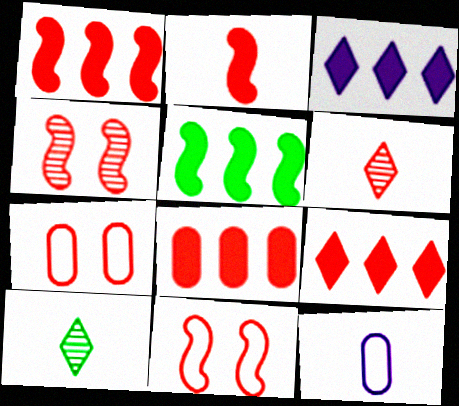[[1, 6, 7], 
[1, 8, 9], 
[2, 10, 12], 
[3, 5, 8], 
[6, 8, 11]]